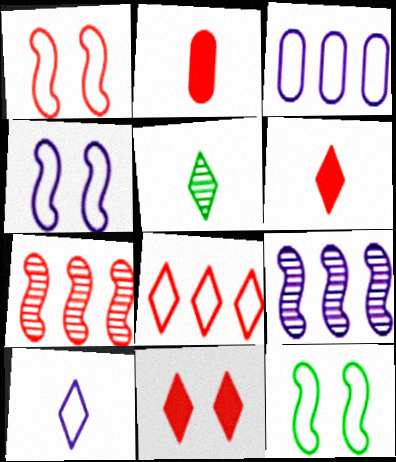[[1, 4, 12], 
[3, 4, 10], 
[5, 6, 10]]